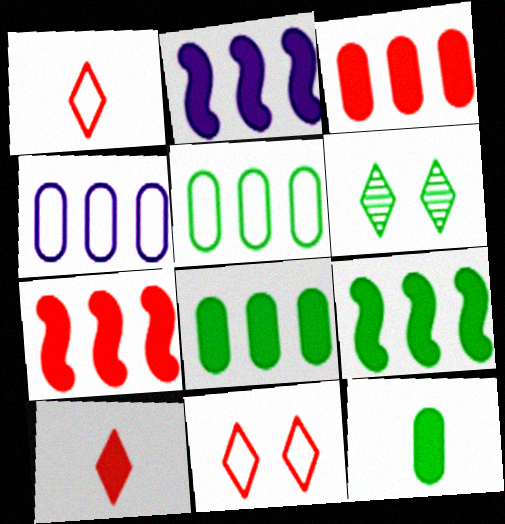[[2, 7, 9]]